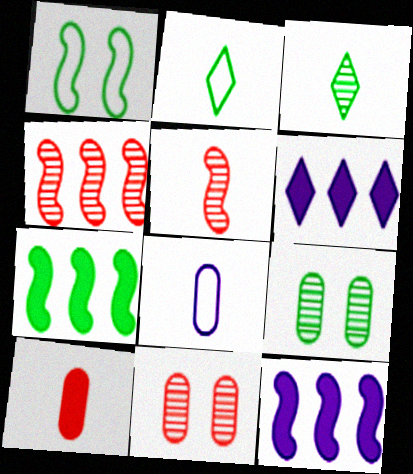[[1, 5, 12], 
[2, 7, 9], 
[2, 11, 12]]